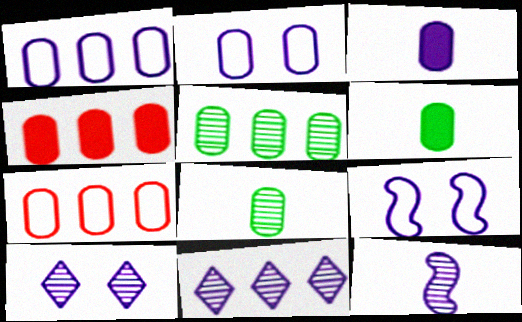[[1, 4, 5], 
[2, 4, 8], 
[3, 9, 11]]